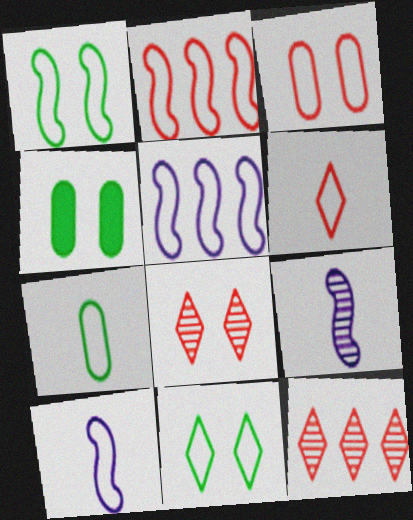[[1, 2, 10], 
[2, 3, 6], 
[4, 10, 12], 
[6, 7, 10]]